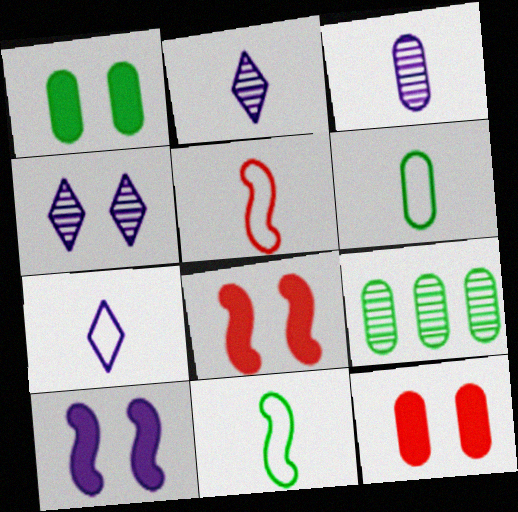[[1, 6, 9], 
[5, 6, 7], 
[7, 8, 9]]